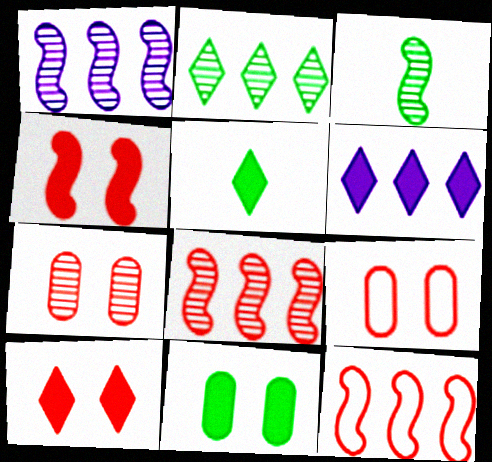[[1, 5, 9], 
[3, 6, 9], 
[5, 6, 10]]